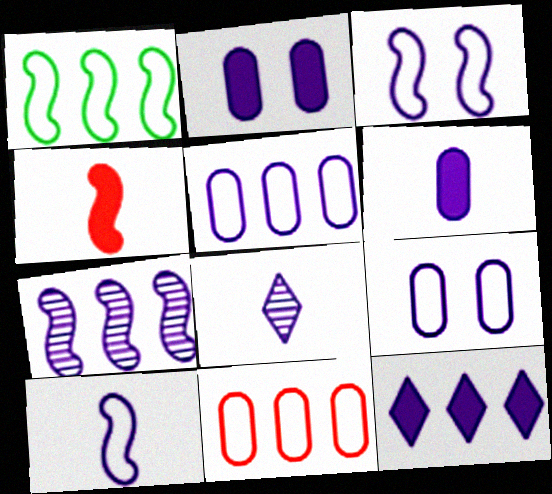[[5, 7, 12], 
[6, 8, 10]]